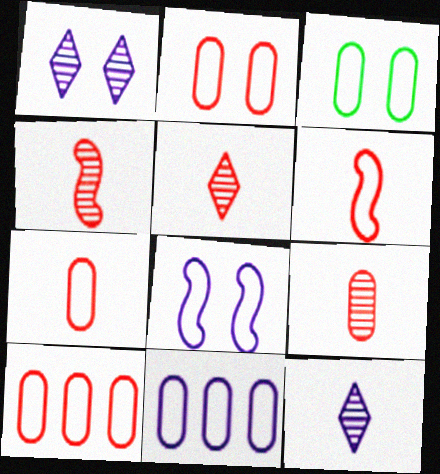[[2, 7, 10], 
[3, 7, 11], 
[4, 5, 9]]